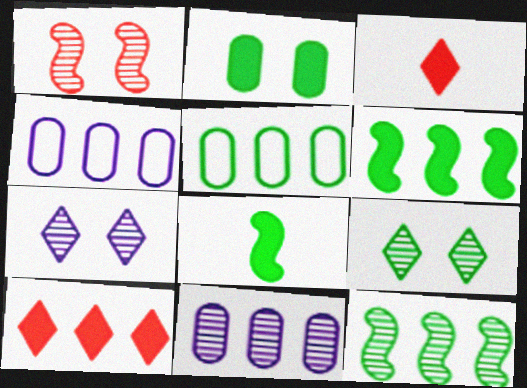[[4, 10, 12], 
[5, 8, 9]]